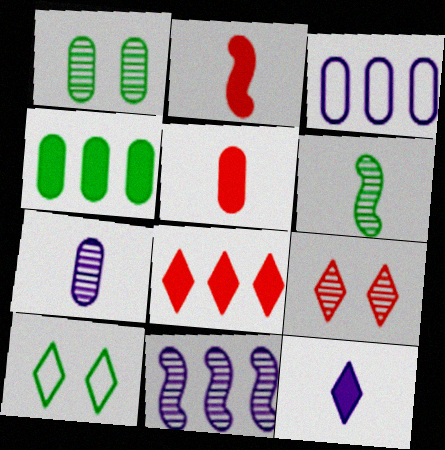[[1, 3, 5], 
[4, 6, 10], 
[5, 10, 11]]